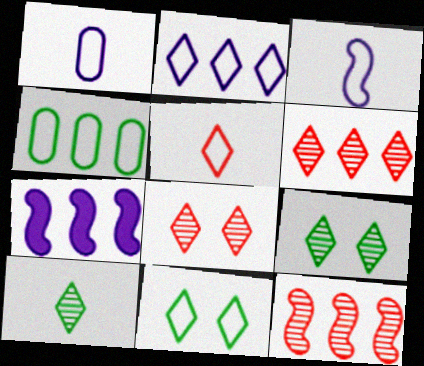[[2, 5, 11], 
[4, 6, 7]]